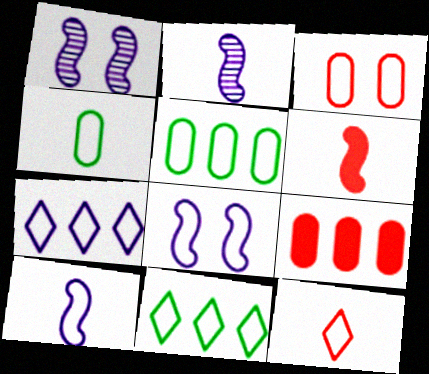[[3, 10, 11], 
[4, 10, 12], 
[5, 8, 12]]